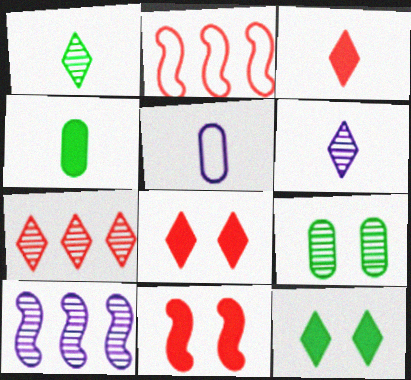[]